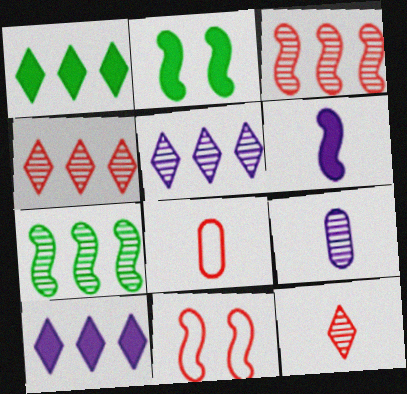[[1, 9, 11], 
[2, 5, 8], 
[6, 7, 11]]